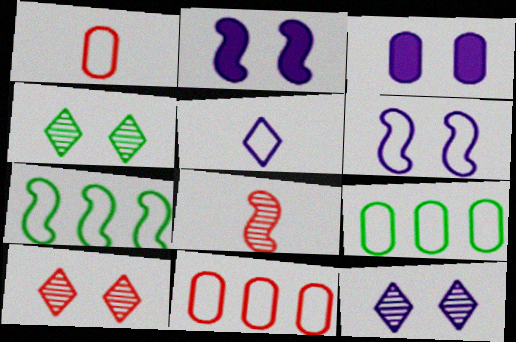[[2, 7, 8], 
[3, 6, 12], 
[4, 10, 12]]